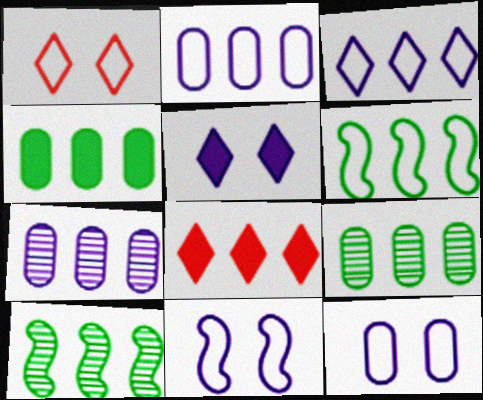[[2, 8, 10], 
[6, 7, 8]]